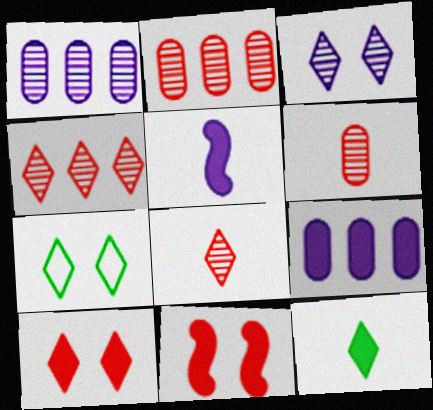[[2, 5, 7], 
[3, 7, 10], 
[9, 11, 12]]